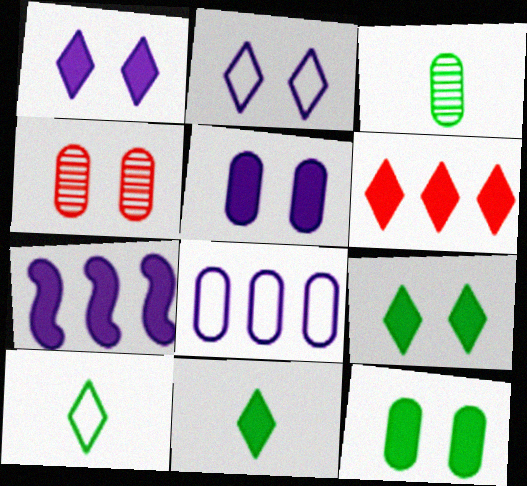[[1, 6, 11], 
[4, 7, 10]]